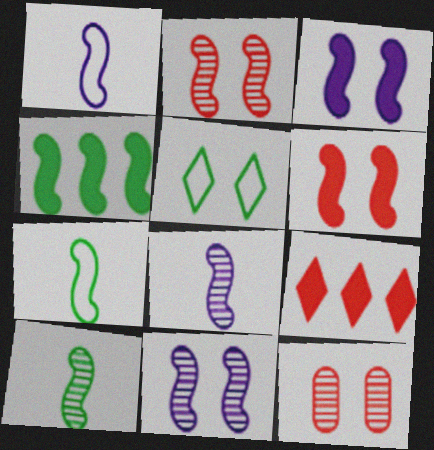[[1, 2, 4], 
[3, 5, 12]]